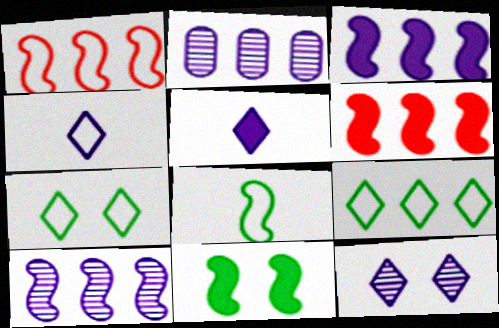[[2, 6, 9]]